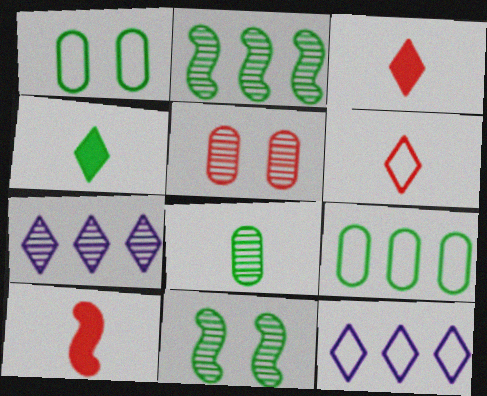[[1, 2, 4], 
[1, 7, 10], 
[4, 9, 11]]